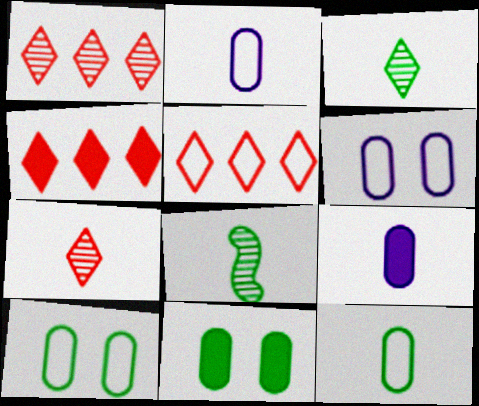[[1, 4, 5], 
[4, 6, 8]]